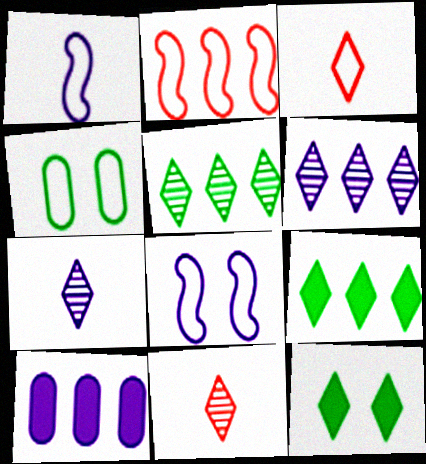[[2, 5, 10], 
[3, 6, 12], 
[7, 8, 10]]